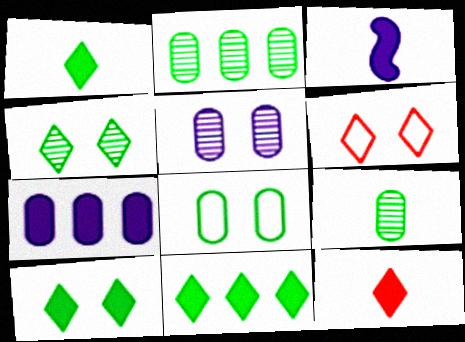[[1, 10, 11], 
[2, 3, 6]]